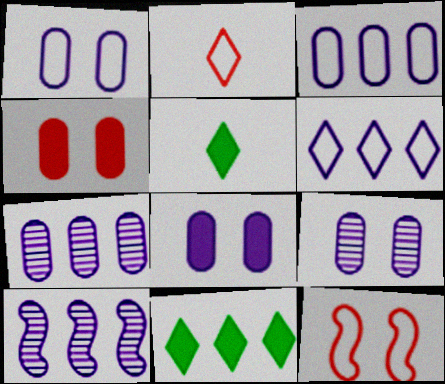[[1, 8, 9], 
[5, 7, 12]]